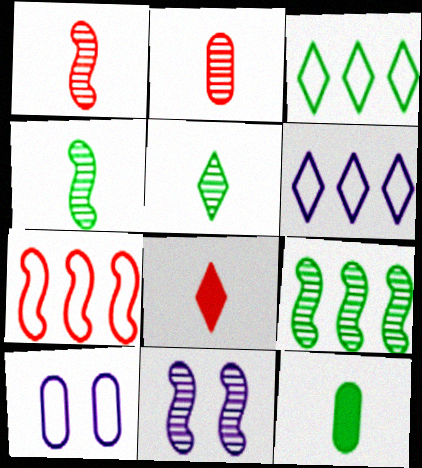[[1, 9, 11], 
[8, 9, 10]]